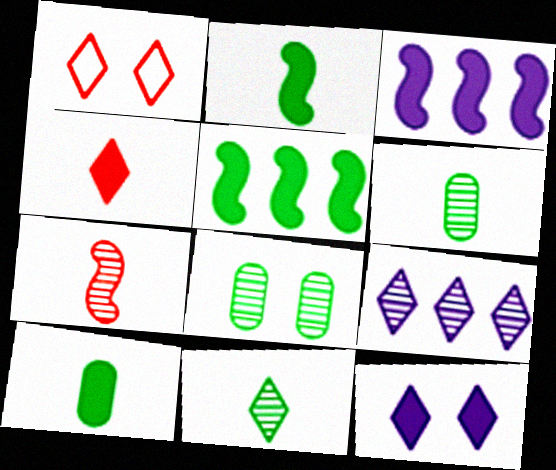[[1, 3, 6], 
[7, 8, 9]]